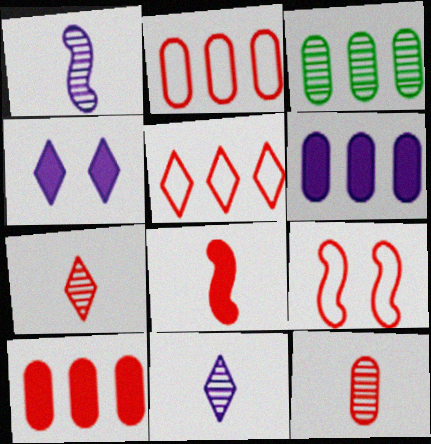[[2, 3, 6], 
[7, 9, 10]]